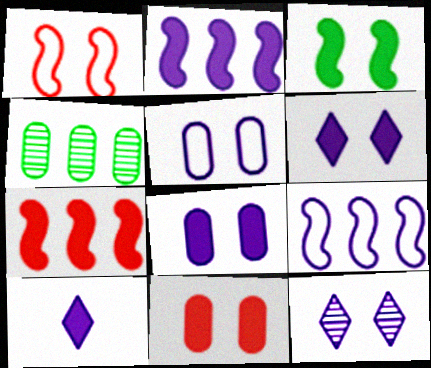[[1, 4, 10], 
[2, 8, 10], 
[3, 6, 11]]